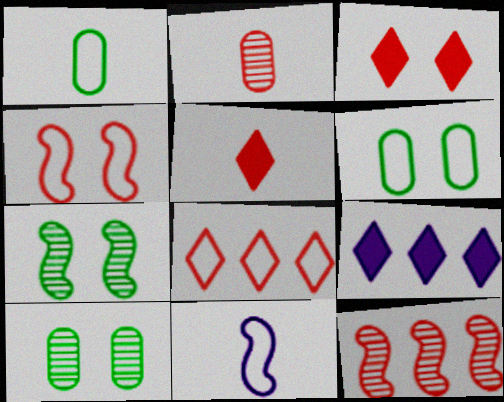[[6, 8, 11]]